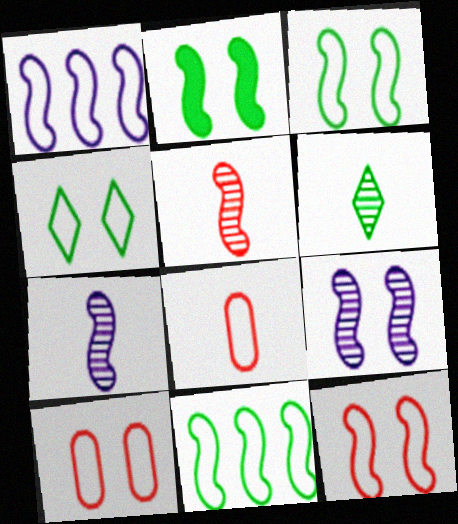[[1, 2, 5], 
[1, 4, 8], 
[2, 9, 12]]